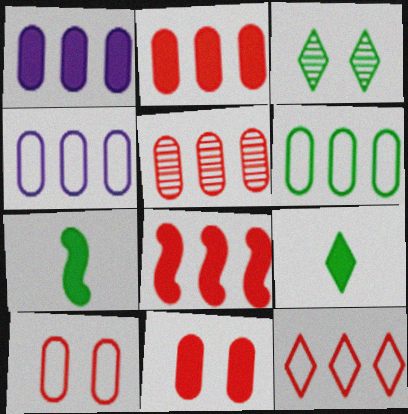[[1, 5, 6], 
[3, 6, 7], 
[5, 8, 12]]